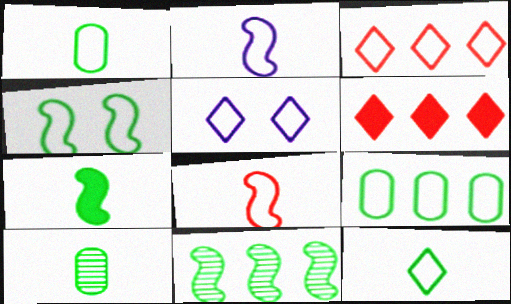[[3, 5, 12], 
[4, 7, 11], 
[4, 9, 12], 
[5, 8, 9], 
[7, 10, 12]]